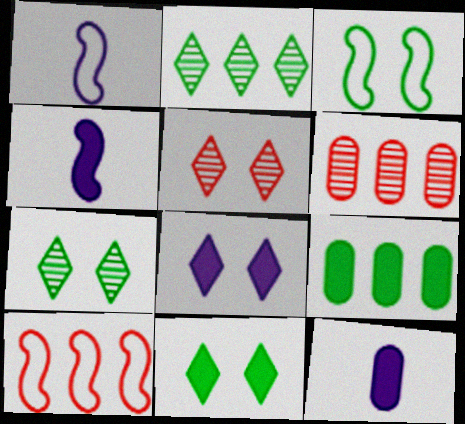[[1, 3, 10], 
[1, 5, 9], 
[1, 6, 11], 
[7, 10, 12]]